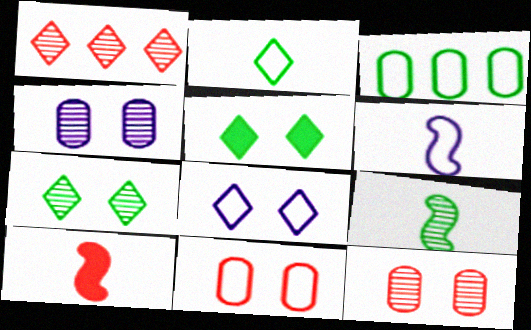[[1, 4, 9], 
[1, 10, 11], 
[3, 5, 9], 
[6, 9, 10]]